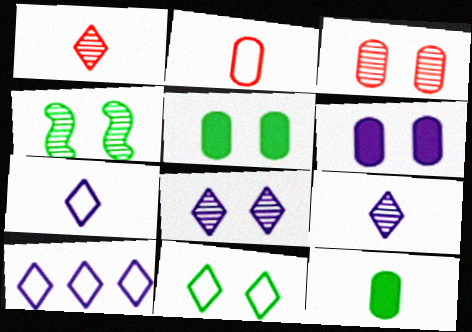[[3, 4, 8], 
[4, 5, 11]]